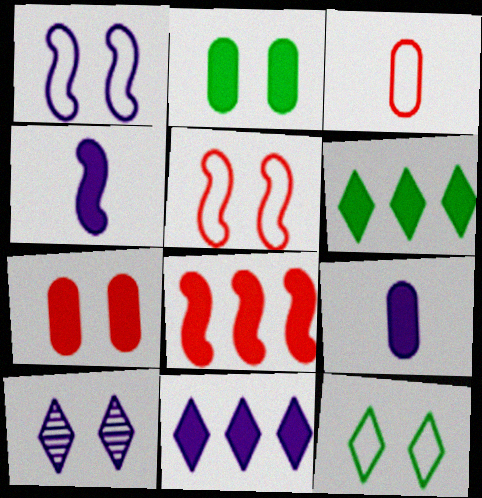[[2, 5, 10], 
[4, 6, 7]]